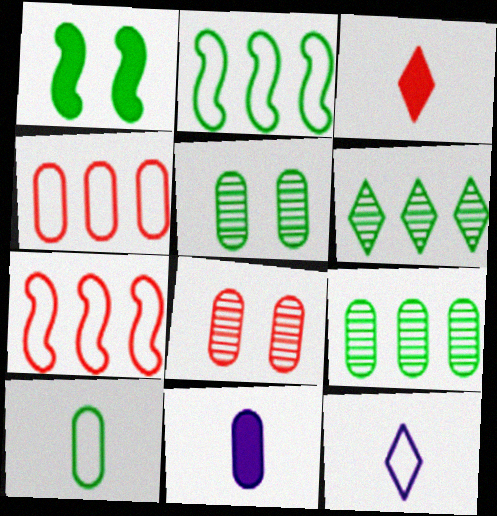[[1, 6, 10], 
[3, 7, 8], 
[4, 5, 11]]